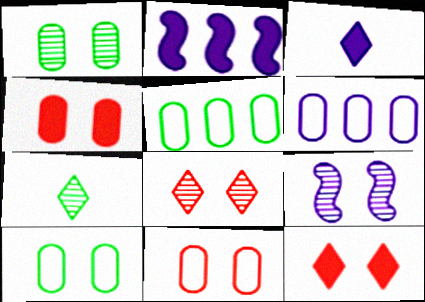[[1, 8, 9], 
[2, 7, 11], 
[3, 6, 9], 
[9, 10, 12]]